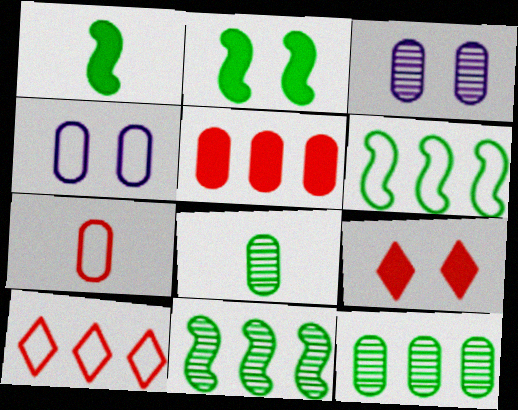[[1, 3, 10], 
[4, 5, 8]]